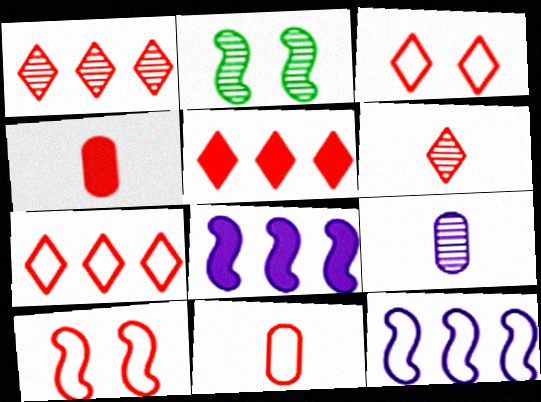[[1, 2, 9], 
[1, 4, 10], 
[1, 5, 7], 
[3, 5, 6], 
[7, 10, 11]]